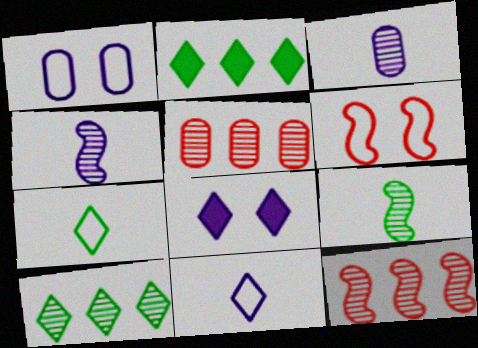[[2, 3, 6]]